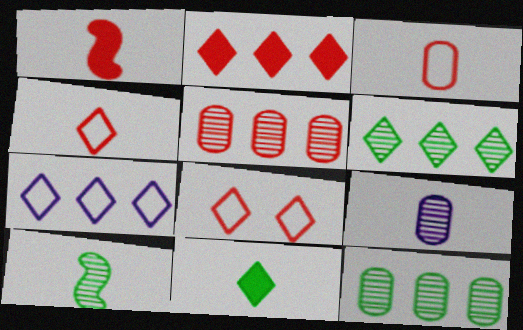[[1, 5, 8], 
[2, 6, 7]]